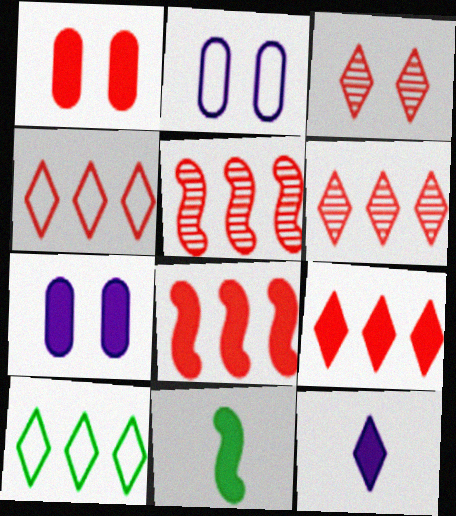[[2, 6, 11], 
[3, 10, 12], 
[4, 6, 9], 
[7, 9, 11]]